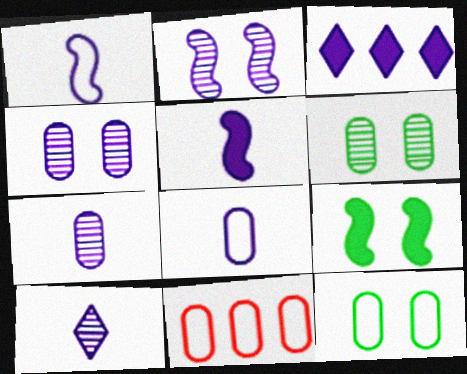[[1, 3, 4], 
[2, 3, 8], 
[5, 8, 10], 
[8, 11, 12], 
[9, 10, 11]]